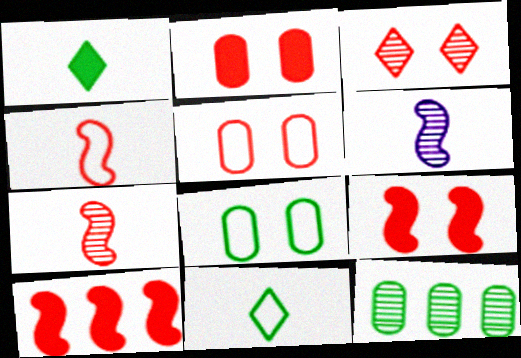[[3, 5, 9], 
[3, 6, 12]]